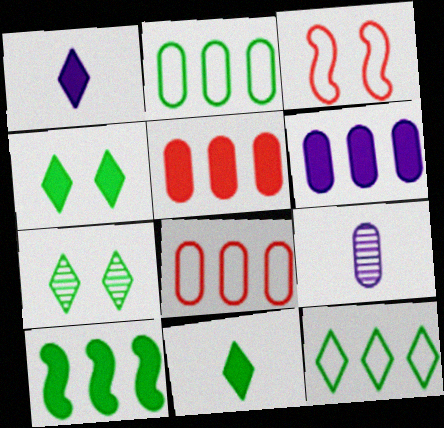[[7, 11, 12]]